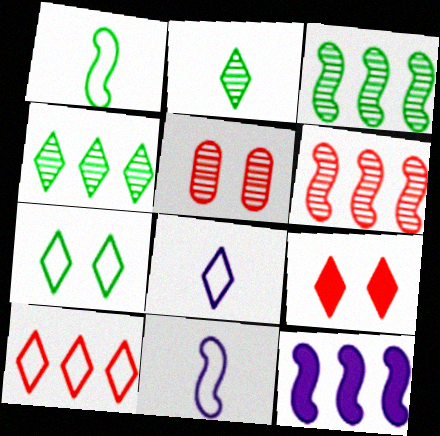[[4, 8, 9], 
[7, 8, 10]]